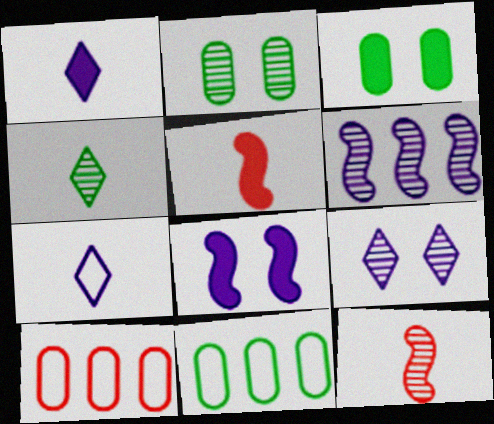[[4, 8, 10], 
[5, 9, 11]]